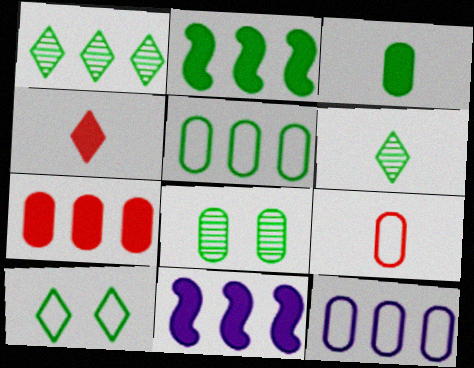[[1, 2, 5], 
[3, 5, 8]]